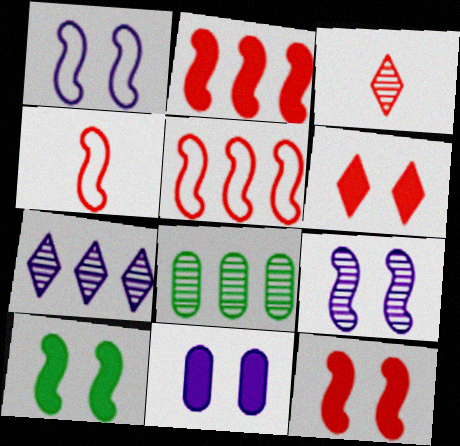[[3, 8, 9], 
[6, 10, 11]]